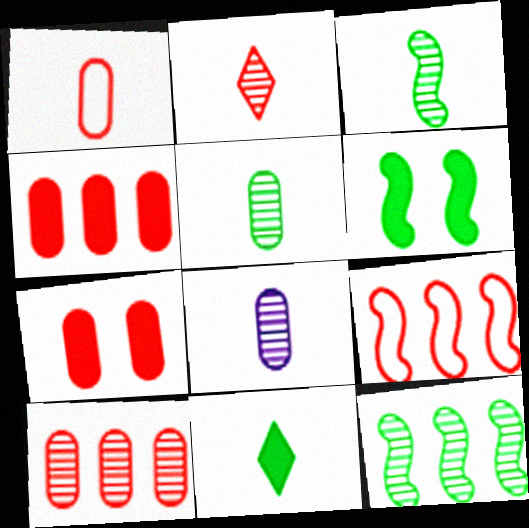[[1, 7, 10], 
[2, 3, 8], 
[2, 7, 9]]